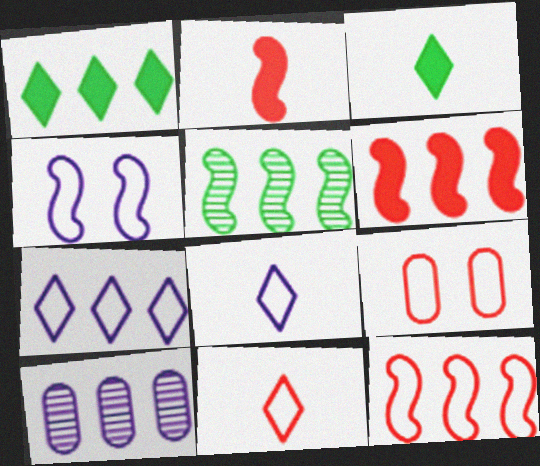[[1, 10, 12], 
[2, 4, 5], 
[9, 11, 12]]